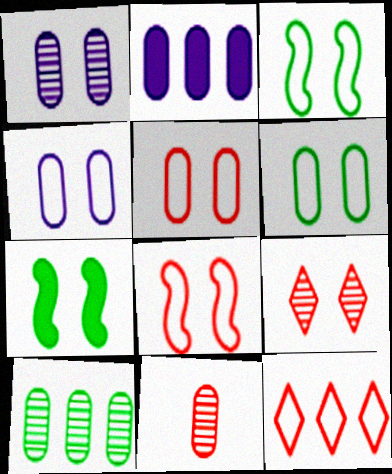[[1, 10, 11], 
[2, 6, 11], 
[4, 5, 6], 
[4, 7, 9]]